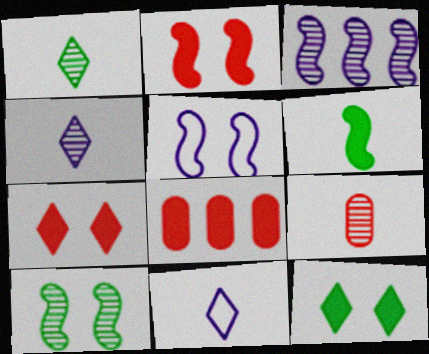[[1, 5, 8], 
[2, 5, 10], 
[6, 9, 11], 
[8, 10, 11]]